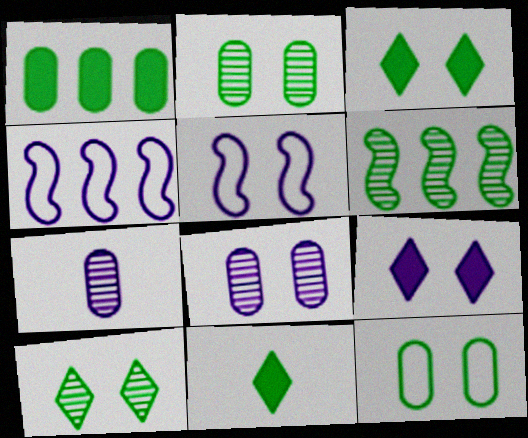[[4, 7, 9], 
[5, 8, 9], 
[6, 11, 12]]